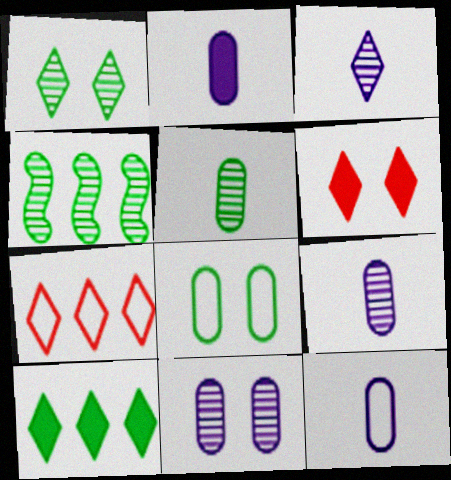[[1, 4, 5], 
[2, 9, 12], 
[4, 6, 12]]